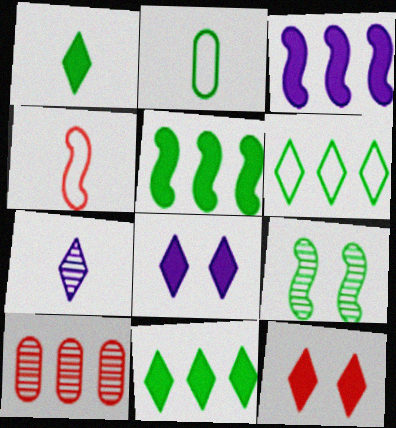[[2, 9, 11], 
[3, 4, 9], 
[3, 6, 10], 
[4, 10, 12], 
[6, 7, 12], 
[7, 9, 10]]